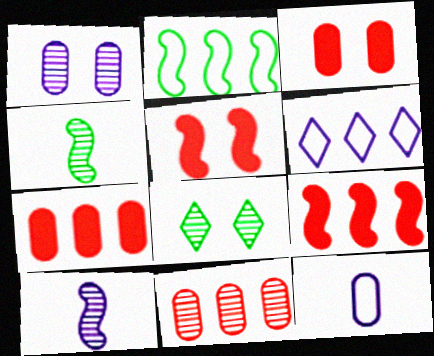[[2, 5, 10], 
[3, 4, 6], 
[8, 9, 12], 
[8, 10, 11]]